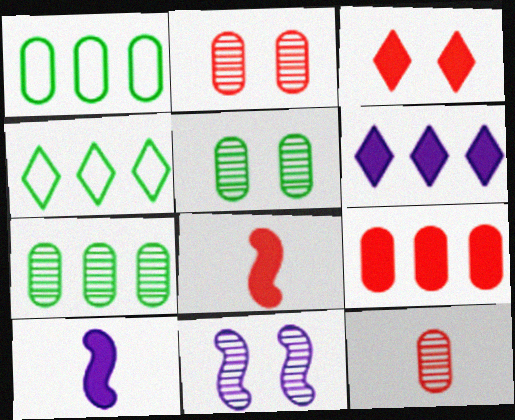[[2, 4, 10], 
[3, 8, 9]]